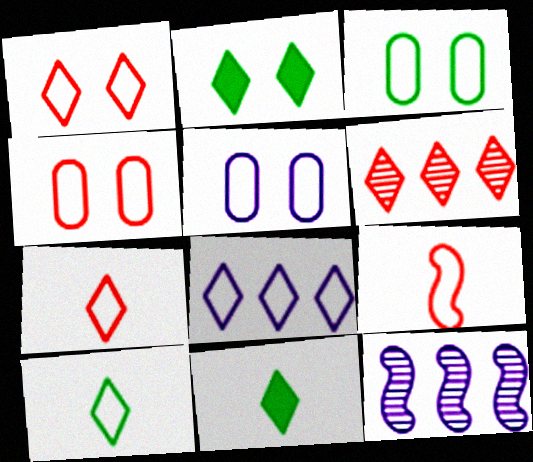[[1, 8, 10], 
[3, 4, 5], 
[3, 8, 9], 
[4, 11, 12]]